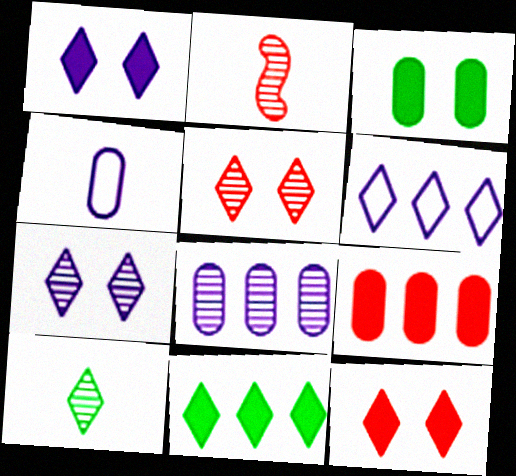[[2, 3, 6], 
[6, 10, 12]]